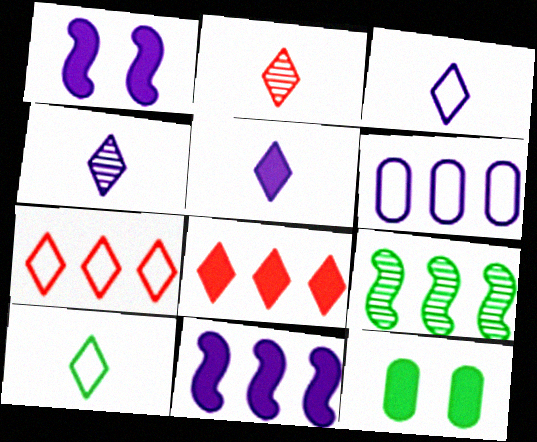[[1, 4, 6], 
[2, 5, 10], 
[3, 4, 5], 
[6, 8, 9], 
[9, 10, 12]]